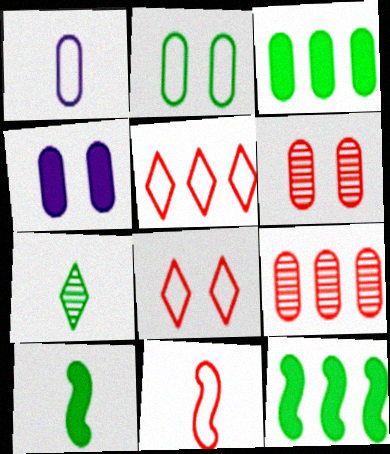[[1, 3, 6], 
[2, 4, 6], 
[2, 7, 12]]